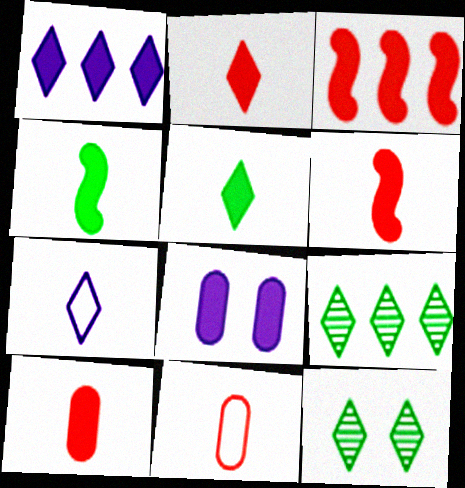[[2, 6, 10], 
[3, 5, 8]]